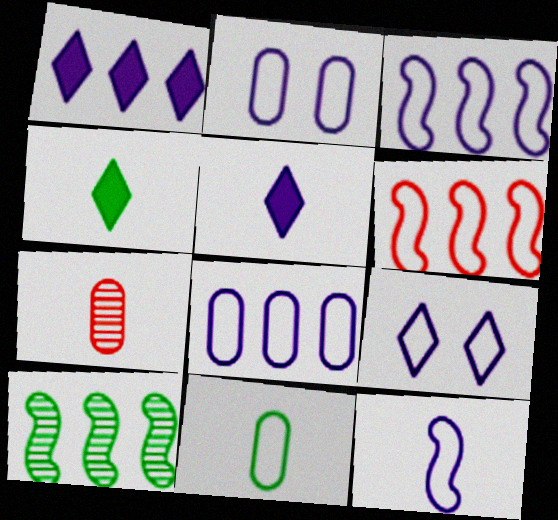[[4, 7, 12], 
[6, 9, 11], 
[8, 9, 12]]